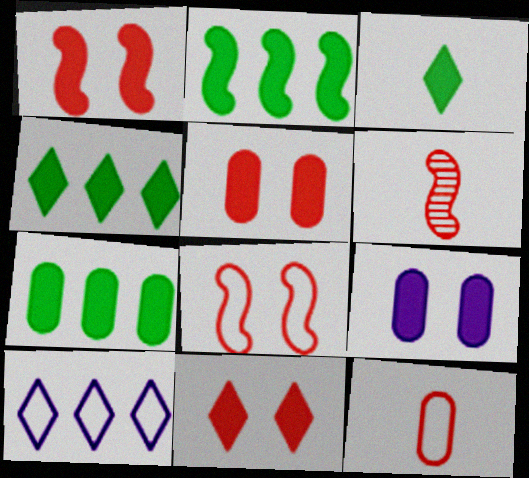[[1, 5, 11], 
[2, 4, 7]]